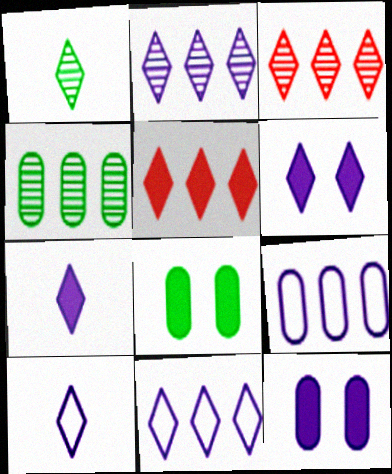[[2, 6, 10]]